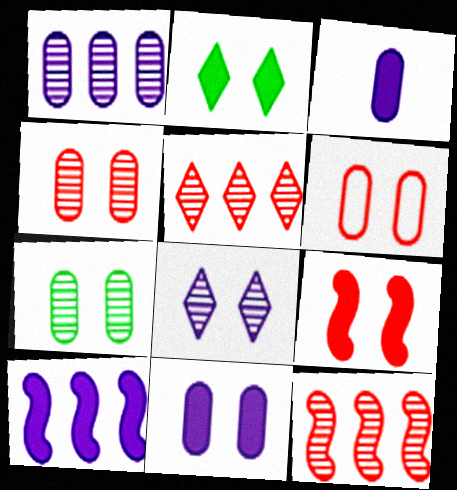[[2, 9, 11], 
[6, 7, 11]]